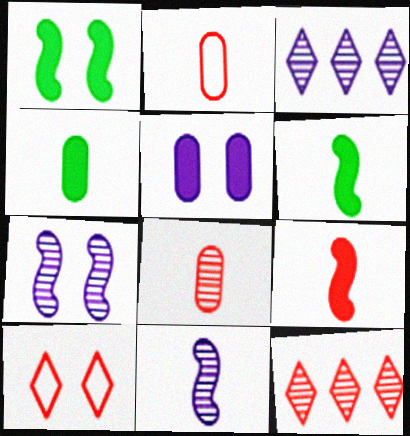[[1, 2, 3]]